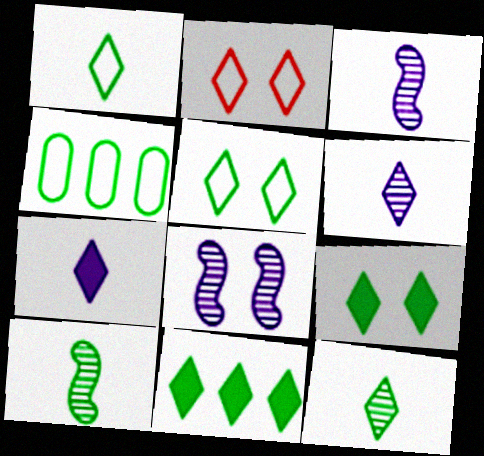[[2, 6, 11], 
[4, 9, 10], 
[5, 11, 12]]